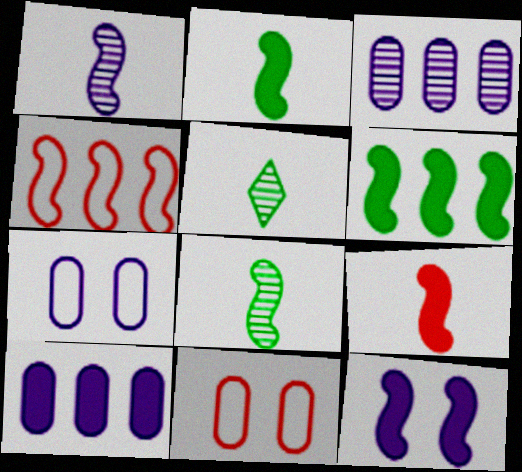[[4, 8, 12], 
[6, 9, 12]]